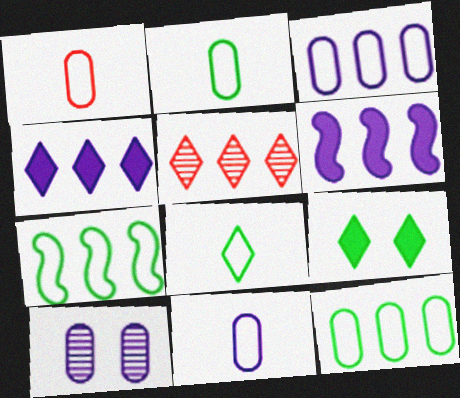[[1, 2, 11], 
[5, 6, 12]]